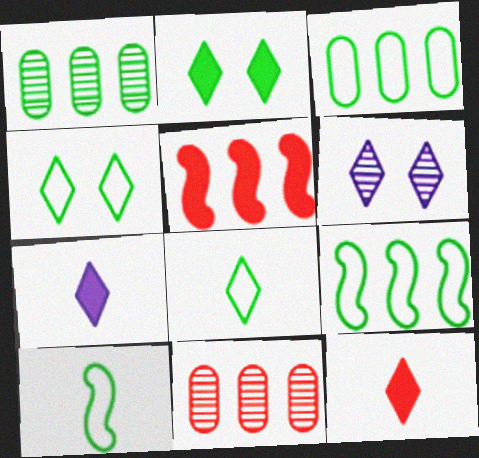[[1, 2, 10], 
[3, 4, 10]]